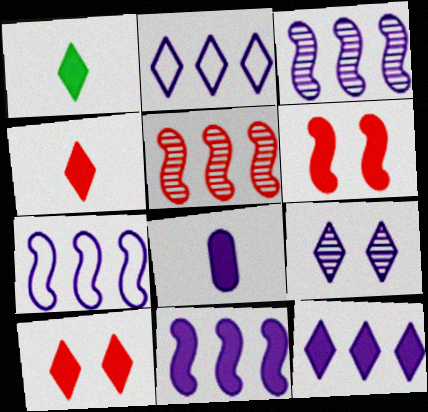[[1, 10, 12], 
[3, 7, 11], 
[7, 8, 9]]